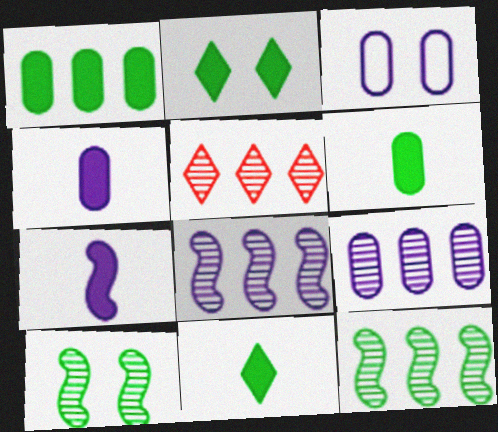[[3, 4, 9], 
[5, 9, 12]]